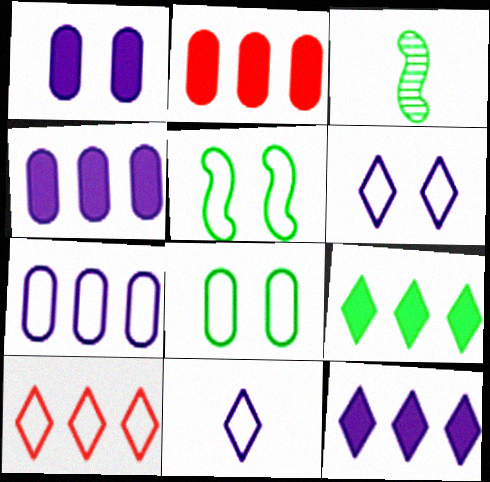[[1, 3, 10], 
[2, 3, 6], 
[3, 8, 9]]